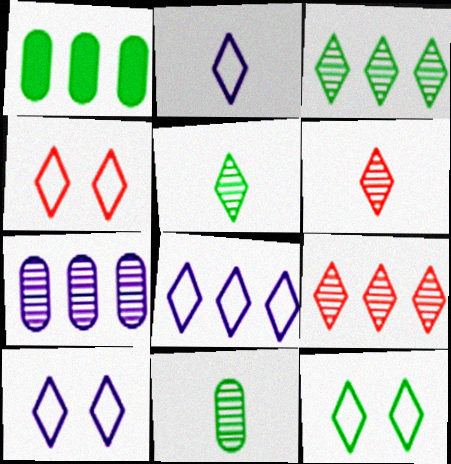[[2, 8, 10], 
[4, 10, 12]]